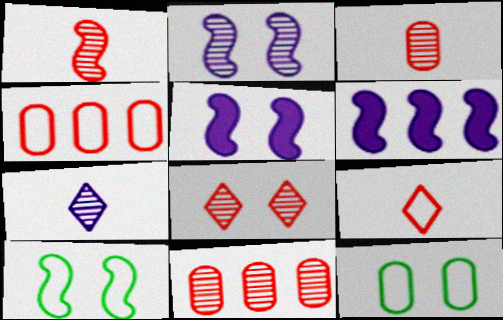[[1, 6, 10], 
[1, 8, 11], 
[5, 8, 12]]